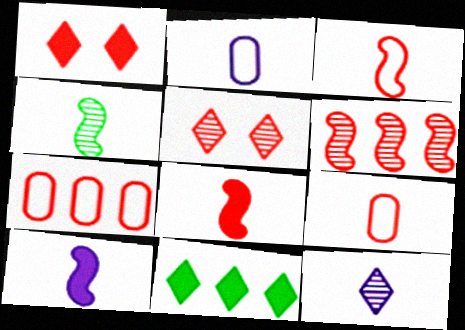[[1, 6, 9], 
[2, 10, 12], 
[3, 4, 10], 
[5, 7, 8]]